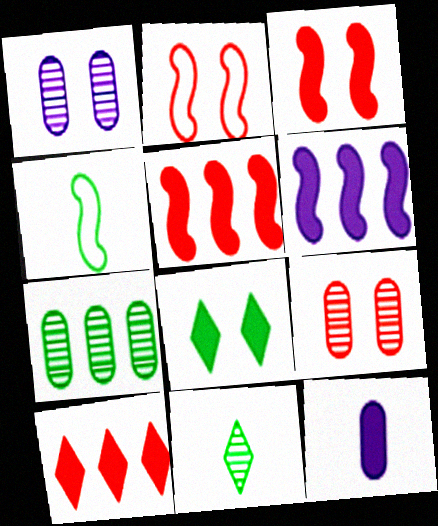[[1, 2, 8], 
[1, 4, 10], 
[4, 7, 8], 
[5, 8, 12]]